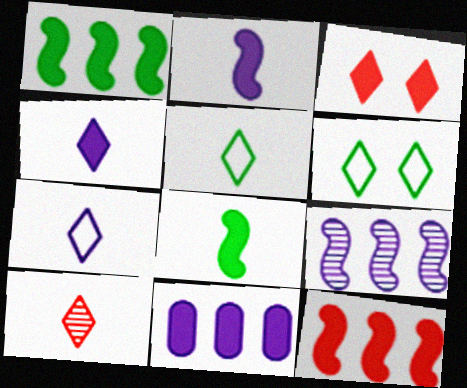[[3, 8, 11], 
[4, 5, 10]]